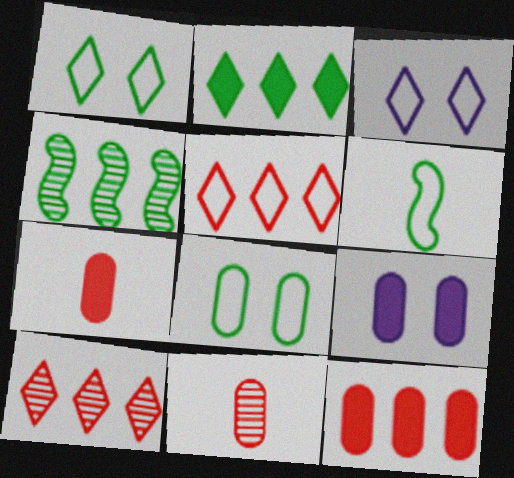[[3, 4, 7], 
[6, 9, 10]]